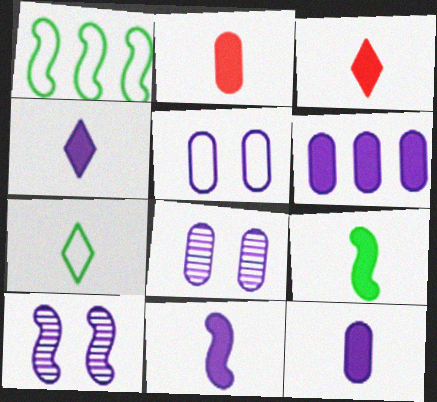[[1, 3, 8], 
[2, 4, 9], 
[3, 9, 12], 
[4, 11, 12]]